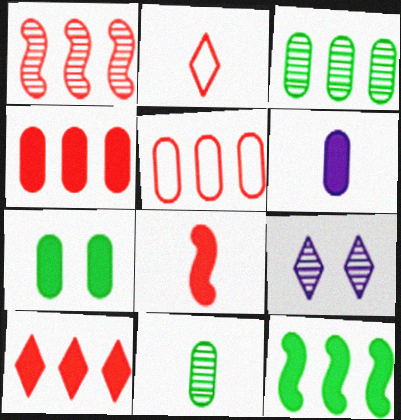[[1, 5, 10], 
[1, 9, 11], 
[4, 6, 7]]